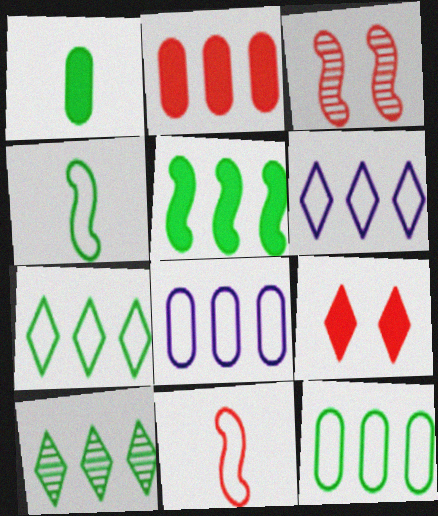[[1, 3, 6], 
[5, 10, 12]]